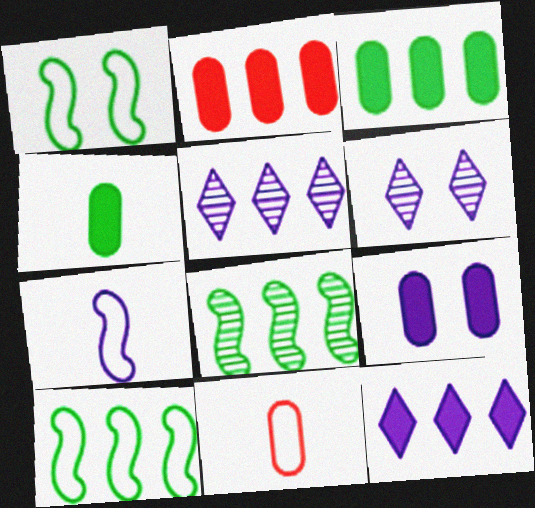[[2, 4, 9], 
[2, 5, 10], 
[5, 7, 9]]